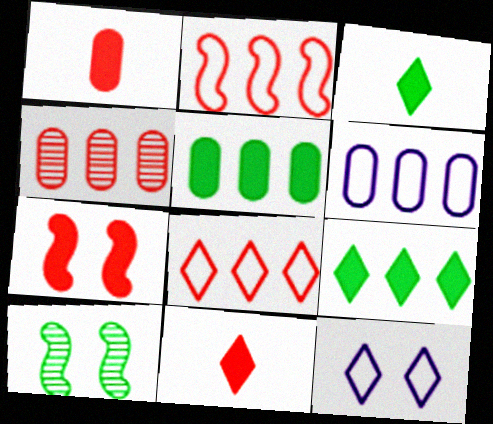[[4, 5, 6], 
[6, 10, 11]]